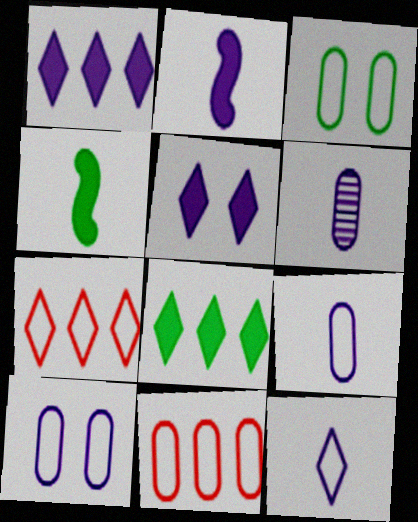[[2, 6, 12], 
[3, 9, 11]]